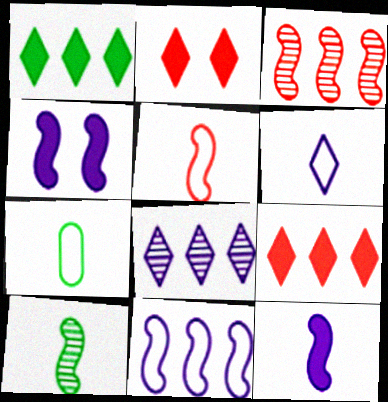[[5, 6, 7], 
[5, 10, 12]]